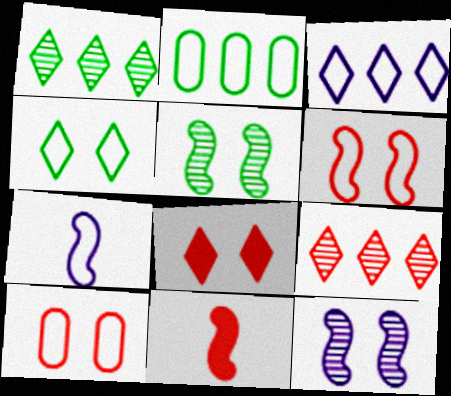[[9, 10, 11]]